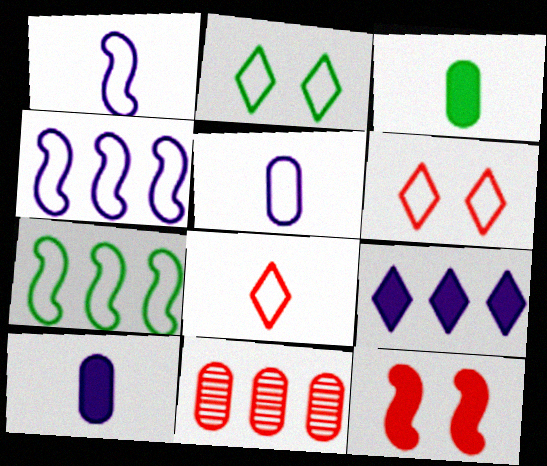[[3, 9, 12], 
[5, 6, 7], 
[7, 9, 11], 
[8, 11, 12]]